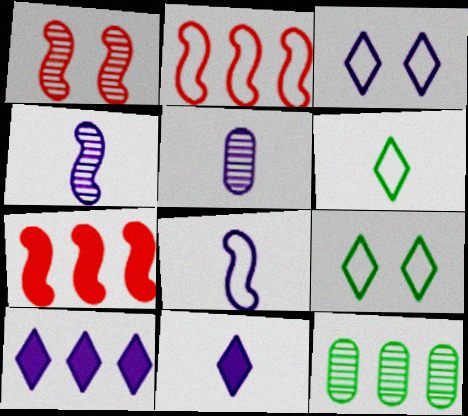[[2, 10, 12], 
[5, 7, 9], 
[5, 8, 11]]